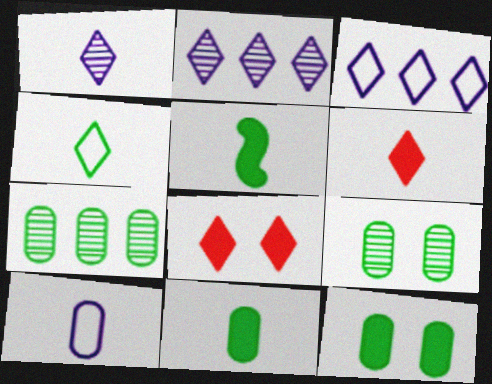[[1, 4, 6], 
[2, 4, 8]]